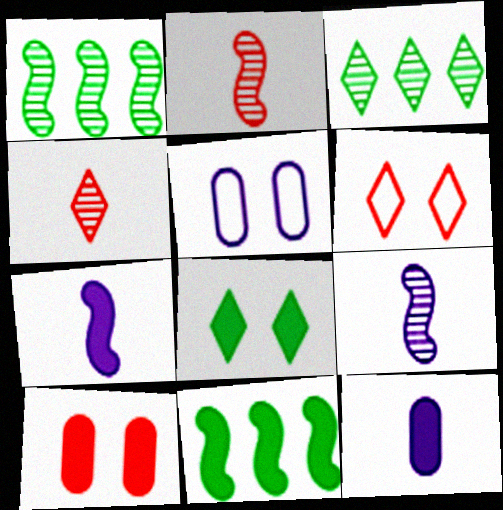[[1, 6, 12], 
[4, 5, 11]]